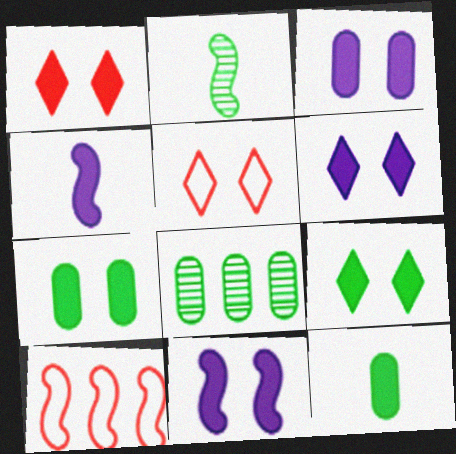[[1, 6, 9], 
[1, 7, 11], 
[2, 10, 11], 
[3, 6, 11], 
[4, 5, 8]]